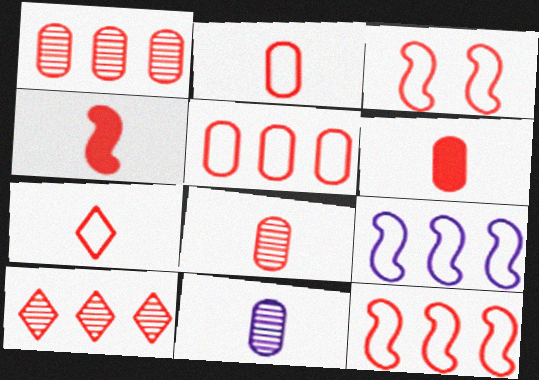[[2, 6, 8], 
[3, 5, 7], 
[3, 6, 10], 
[4, 7, 8]]